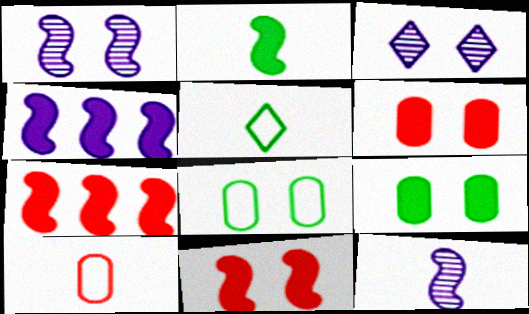[[2, 4, 11], 
[3, 8, 11]]